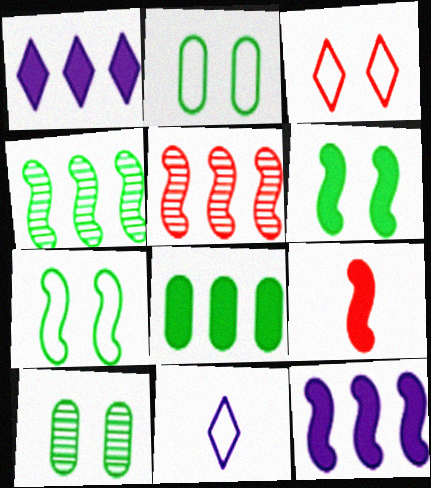[[6, 9, 12]]